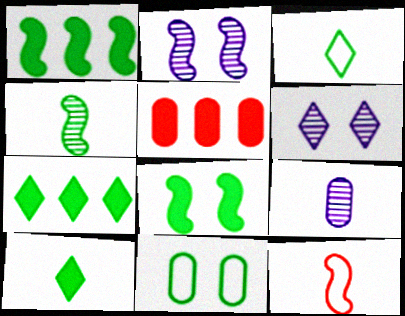[[1, 2, 12], 
[2, 3, 5], 
[4, 7, 11], 
[5, 9, 11], 
[9, 10, 12]]